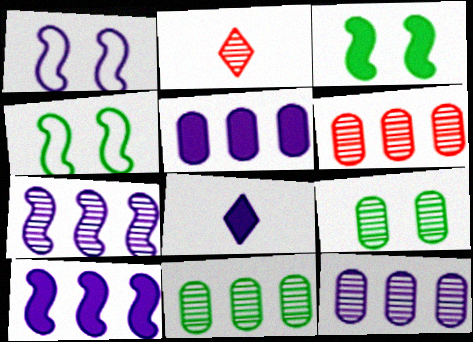[[1, 8, 12], 
[2, 4, 5], 
[2, 7, 9], 
[4, 6, 8], 
[6, 11, 12]]